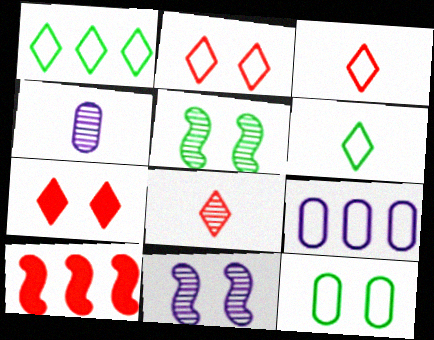[[7, 11, 12]]